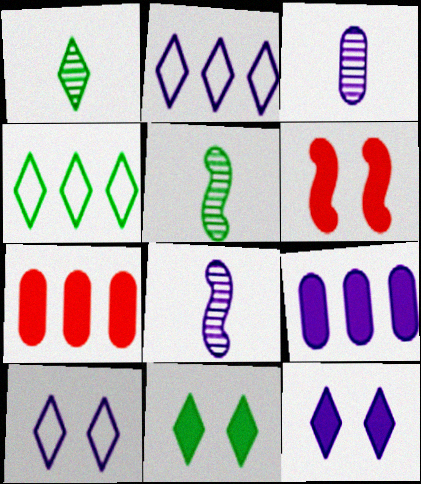[[1, 4, 11], 
[3, 4, 6], 
[5, 7, 10], 
[8, 9, 10]]